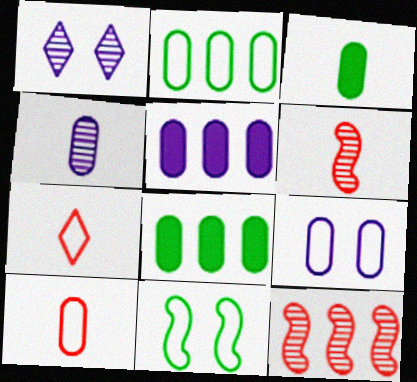[[2, 9, 10], 
[3, 4, 10], 
[4, 5, 9]]